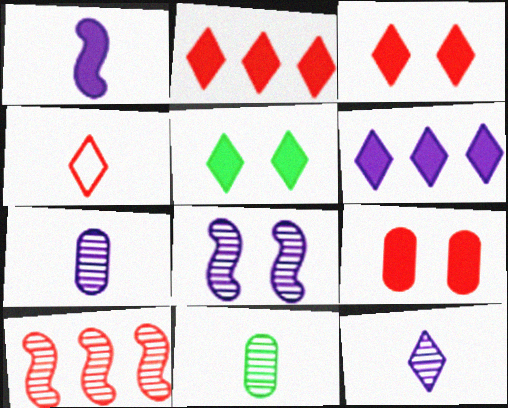[[1, 4, 11], 
[4, 9, 10]]